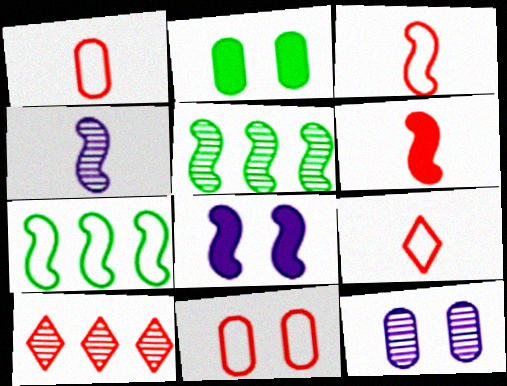[[1, 3, 9], 
[2, 11, 12], 
[3, 5, 8], 
[6, 10, 11]]